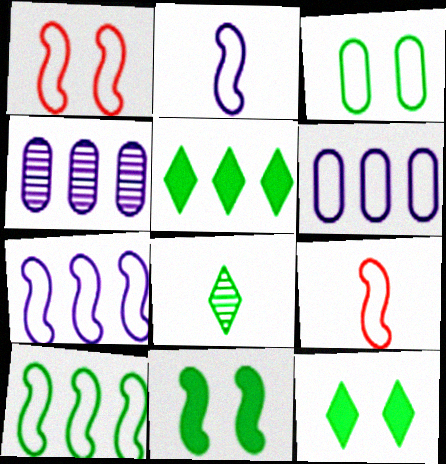[[1, 2, 10], 
[4, 9, 12]]